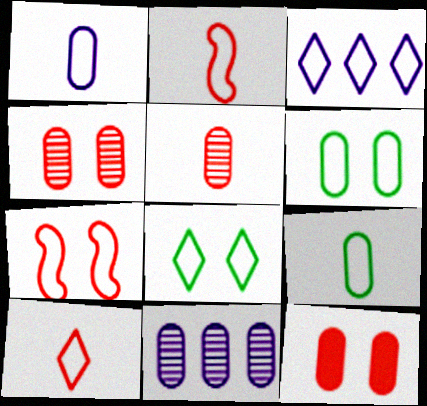[[2, 3, 6], 
[3, 7, 9], 
[3, 8, 10], 
[9, 11, 12]]